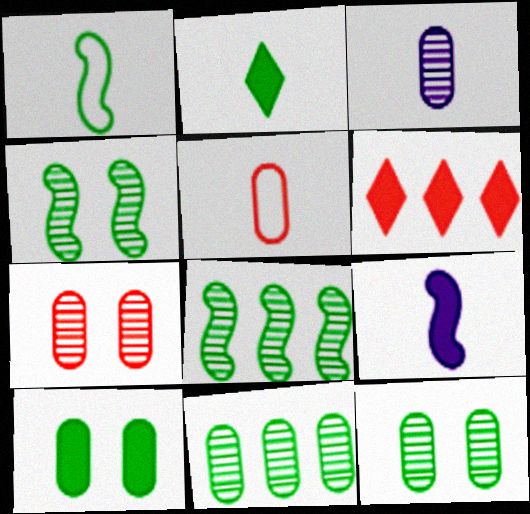[[3, 7, 11], 
[6, 9, 10]]